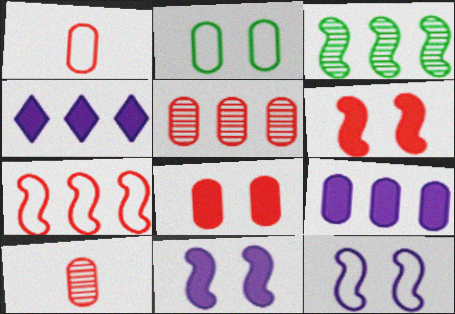[[1, 5, 8], 
[2, 9, 10]]